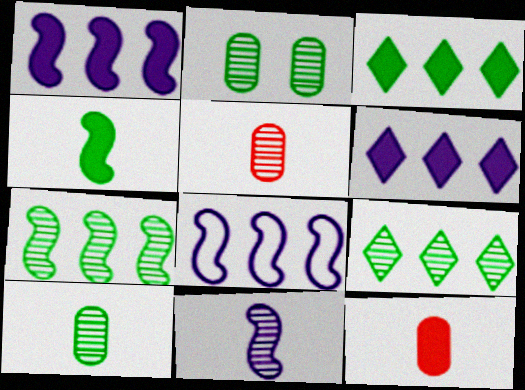[]